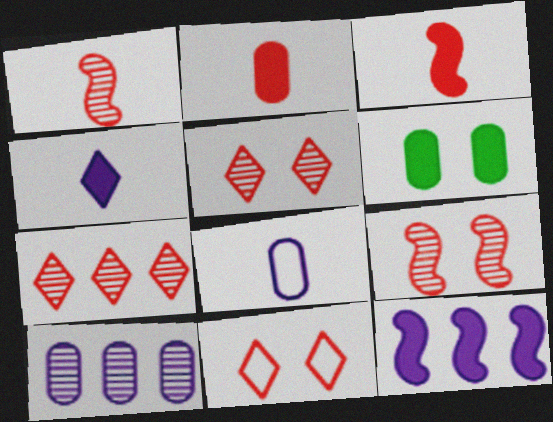[]